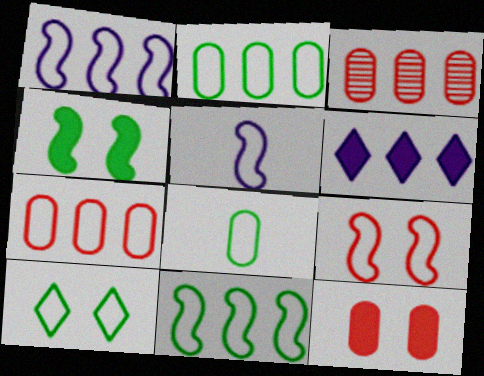[[3, 6, 11], 
[5, 7, 10], 
[5, 9, 11], 
[8, 10, 11]]